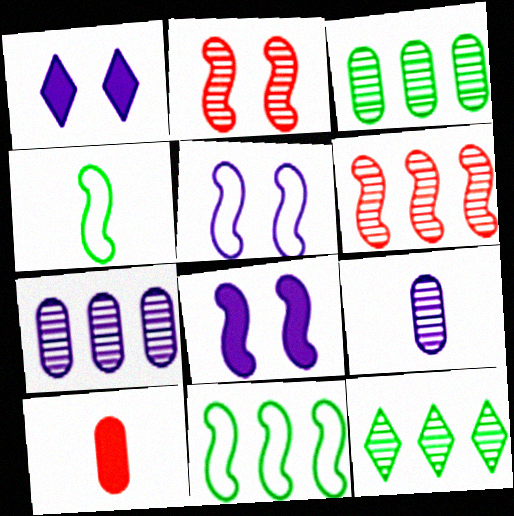[[2, 9, 12], 
[4, 6, 8], 
[5, 10, 12], 
[6, 7, 12]]